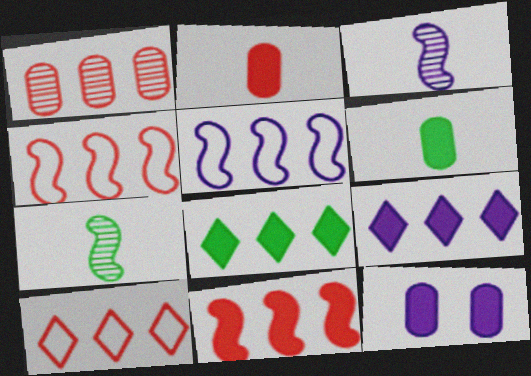[[1, 5, 8], 
[1, 10, 11], 
[7, 10, 12]]